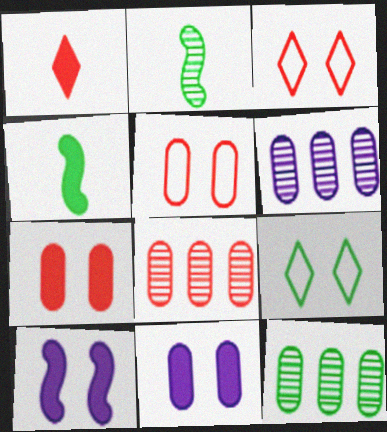[[3, 4, 6], 
[4, 9, 12], 
[6, 8, 12]]